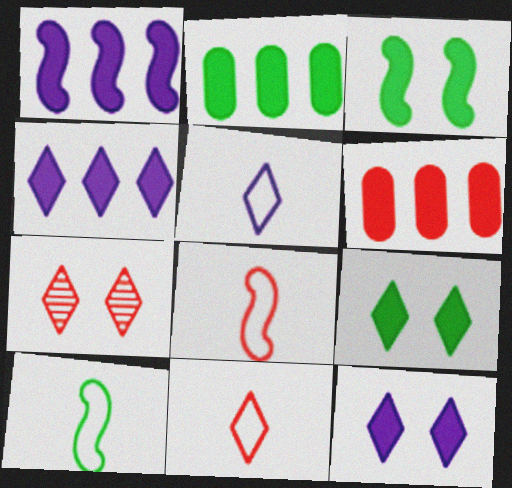[[6, 7, 8]]